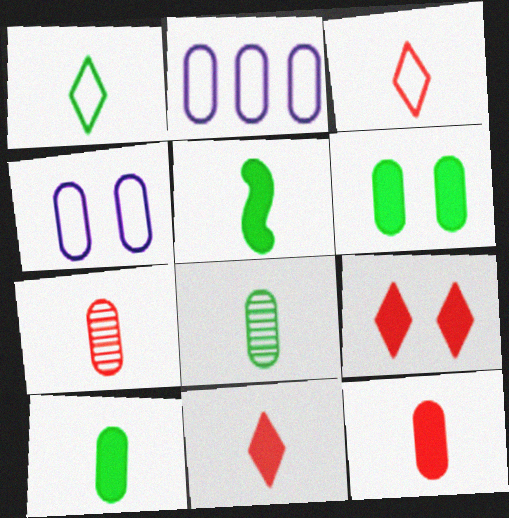[[1, 5, 8], 
[2, 6, 7]]